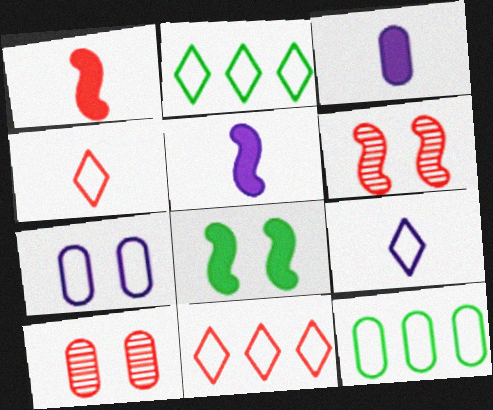[[1, 10, 11], 
[2, 3, 6], 
[2, 5, 10], 
[3, 10, 12]]